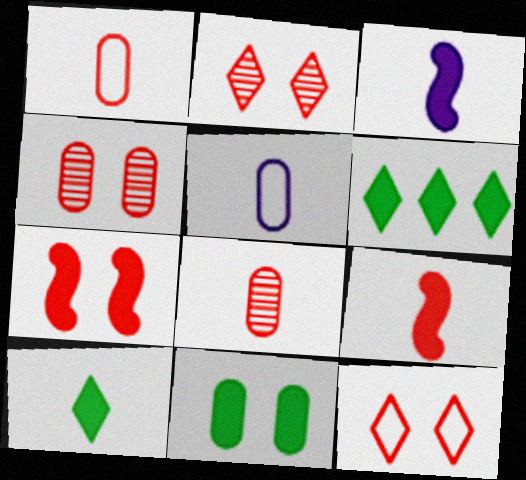[[4, 7, 12]]